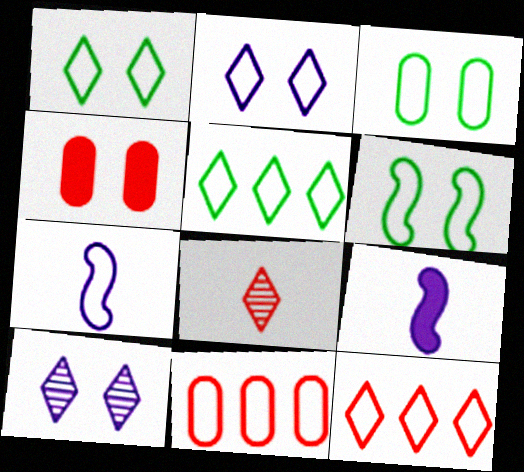[[1, 3, 6], 
[1, 7, 11], 
[3, 7, 12], 
[4, 6, 10]]